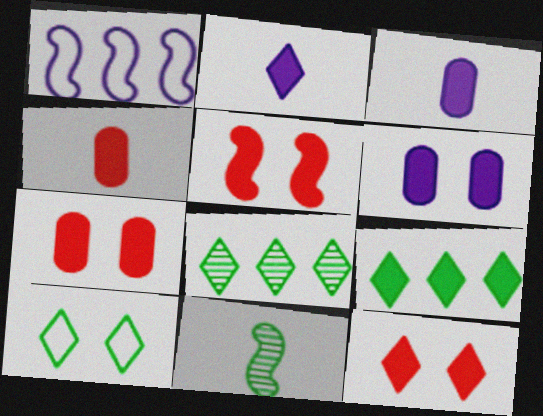[[1, 5, 11], 
[2, 9, 12], 
[3, 5, 9], 
[5, 7, 12]]